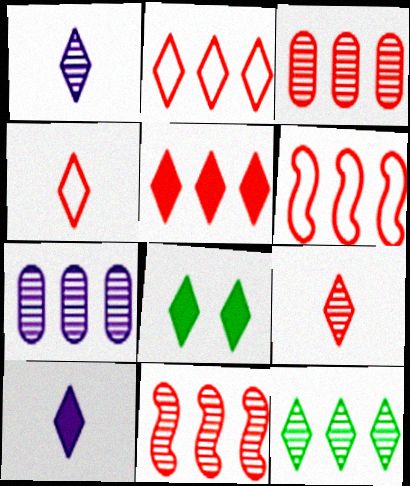[[1, 2, 8], 
[3, 5, 6], 
[5, 8, 10], 
[7, 11, 12]]